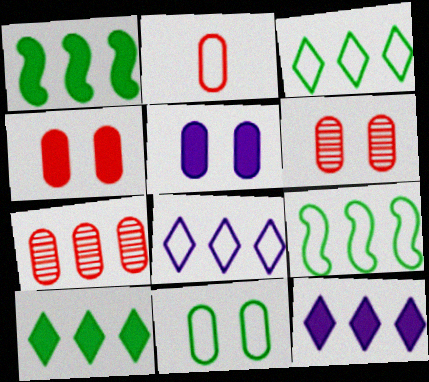[[1, 7, 8], 
[2, 4, 7], 
[5, 6, 11], 
[7, 9, 12]]